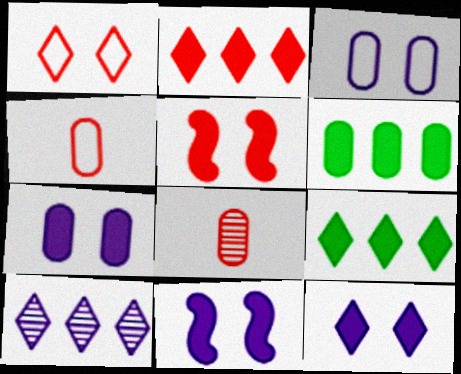[[3, 6, 8], 
[7, 11, 12]]